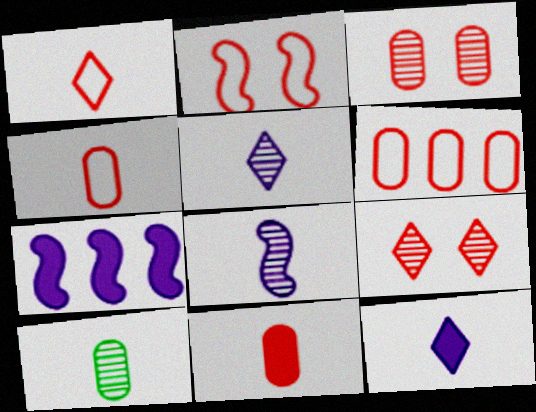[[1, 2, 6], 
[3, 6, 11]]